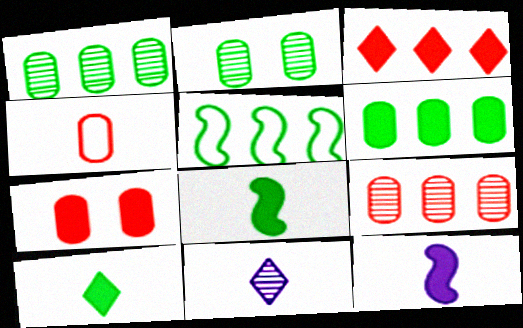[[2, 5, 10], 
[4, 7, 9], 
[4, 8, 11], 
[5, 7, 11]]